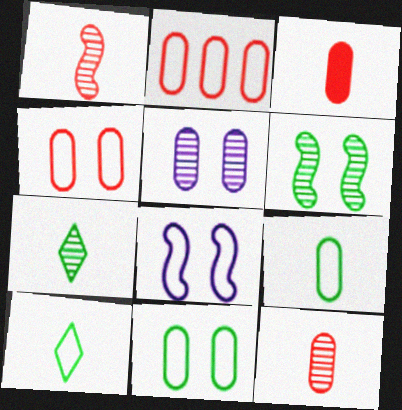[[2, 8, 10]]